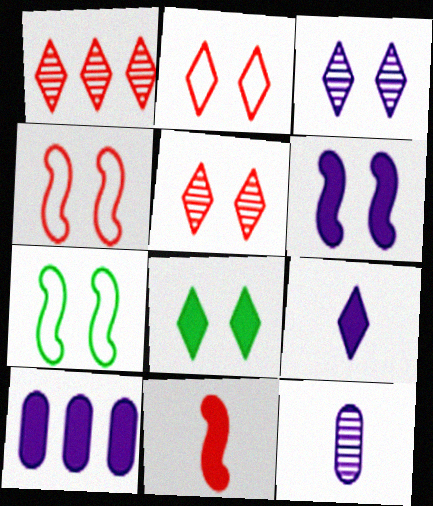[[2, 3, 8], 
[6, 9, 10], 
[8, 10, 11]]